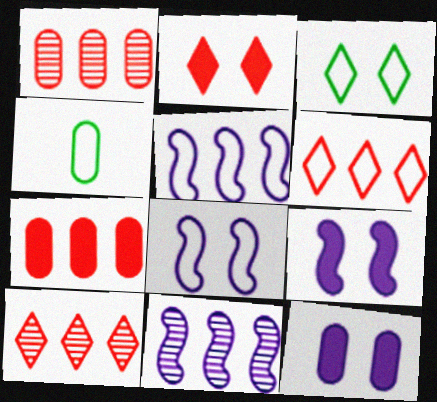[[1, 4, 12], 
[2, 4, 11], 
[4, 6, 8], 
[4, 9, 10]]